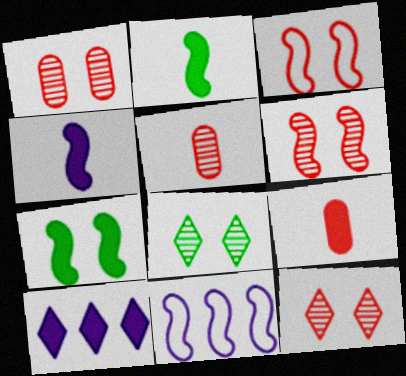[[1, 6, 12], 
[2, 6, 11], 
[7, 9, 10], 
[8, 9, 11]]